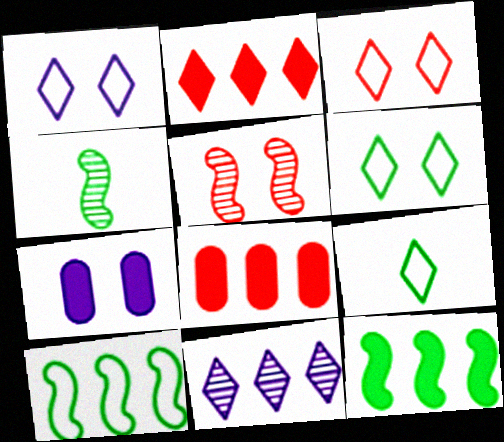[[1, 3, 6], 
[1, 4, 8], 
[5, 6, 7], 
[8, 10, 11]]